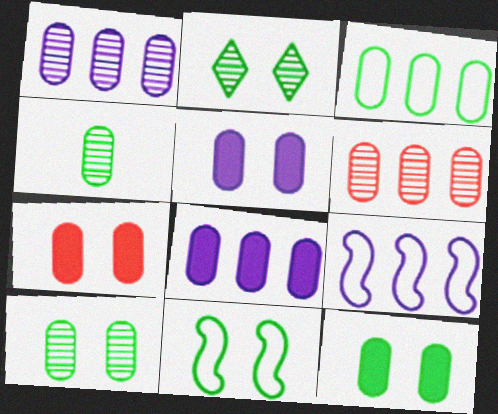[[2, 11, 12], 
[3, 4, 12], 
[3, 6, 8], 
[5, 7, 12]]